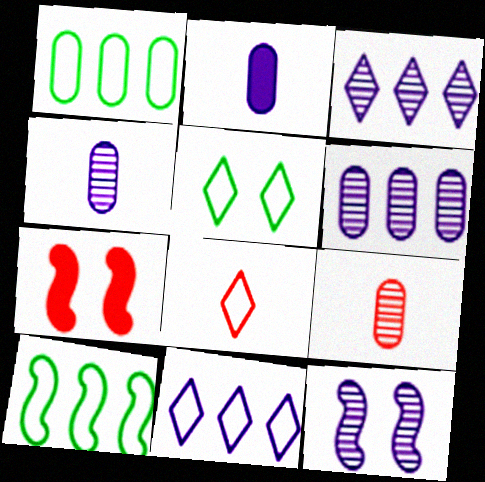[[2, 11, 12], 
[3, 4, 12], 
[5, 8, 11]]